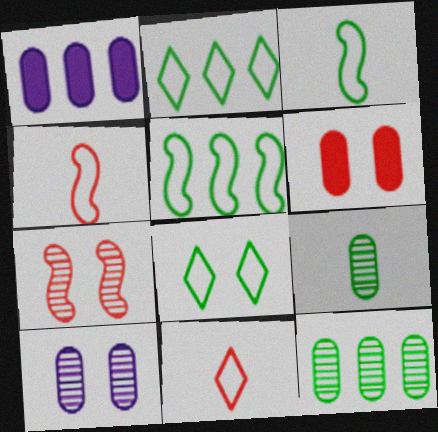[]